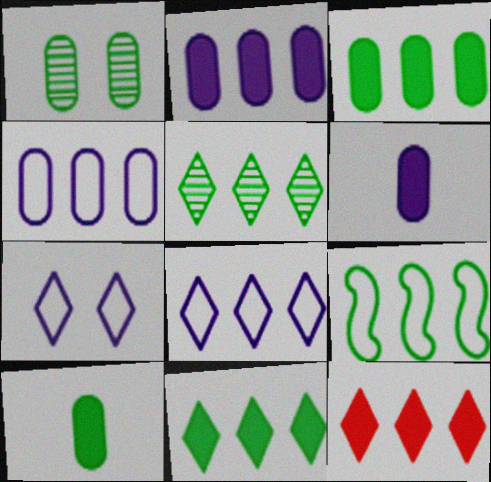[[3, 5, 9], 
[5, 8, 12]]